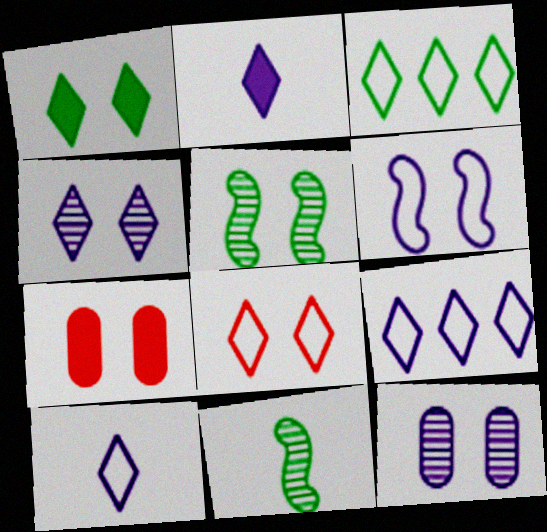[[1, 4, 8], 
[2, 4, 9], 
[3, 8, 10], 
[7, 9, 11]]